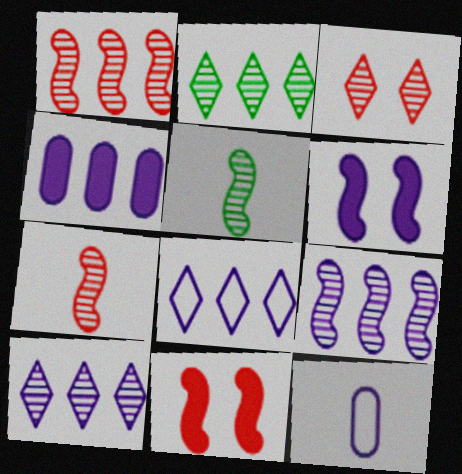[[2, 11, 12], 
[4, 8, 9], 
[6, 10, 12]]